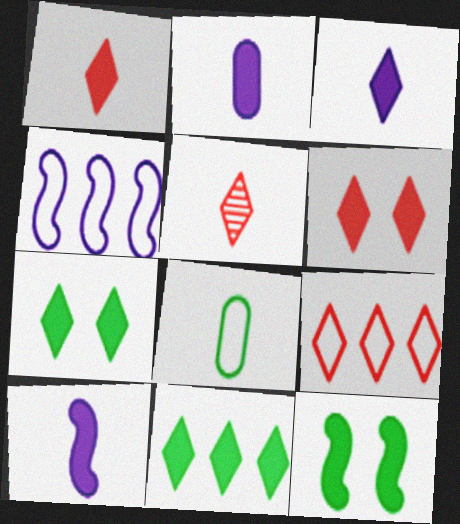[[2, 3, 10], 
[3, 6, 11], 
[5, 6, 9], 
[5, 8, 10]]